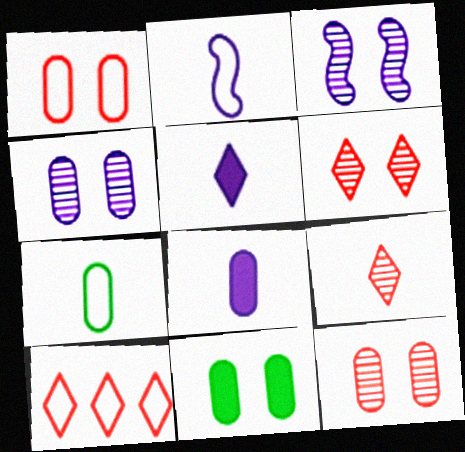[[1, 4, 11]]